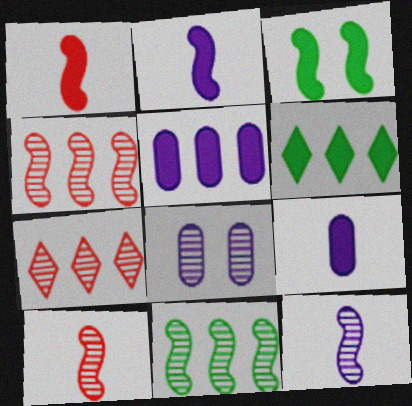[]